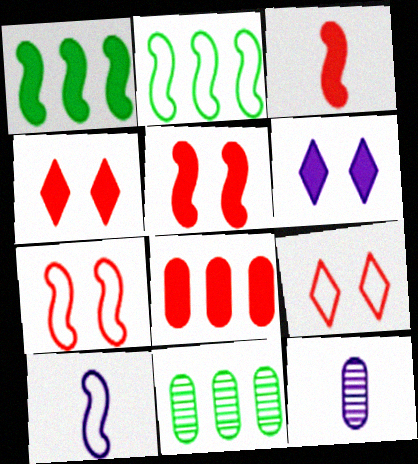[[1, 9, 12], 
[2, 4, 12], 
[2, 7, 10], 
[3, 4, 8], 
[4, 10, 11]]